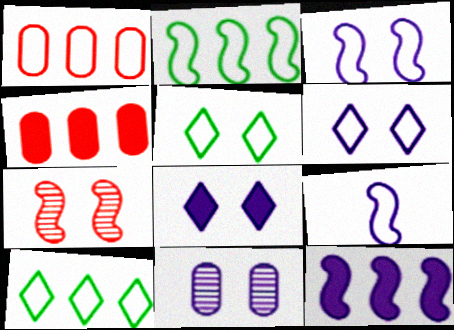[[1, 5, 9], 
[3, 8, 11]]